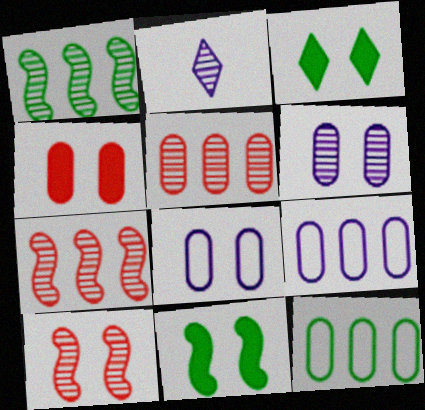[[3, 8, 10]]